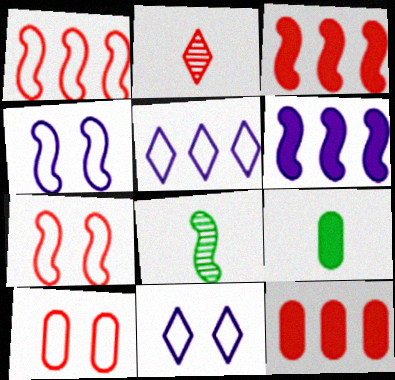[[2, 3, 10], 
[2, 7, 12], 
[3, 4, 8], 
[6, 7, 8], 
[8, 11, 12]]